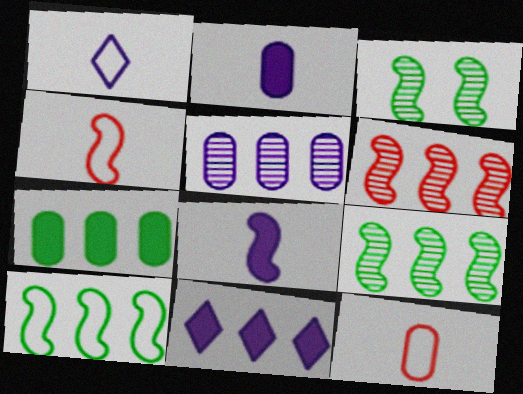[[3, 11, 12]]